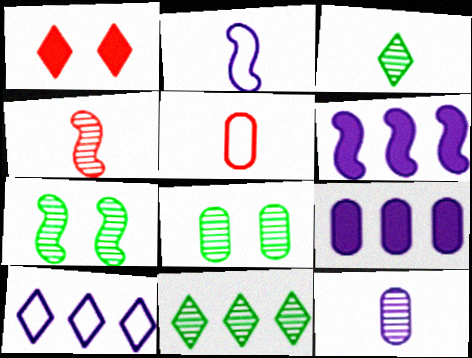[[1, 3, 10], 
[3, 4, 12], 
[5, 8, 9]]